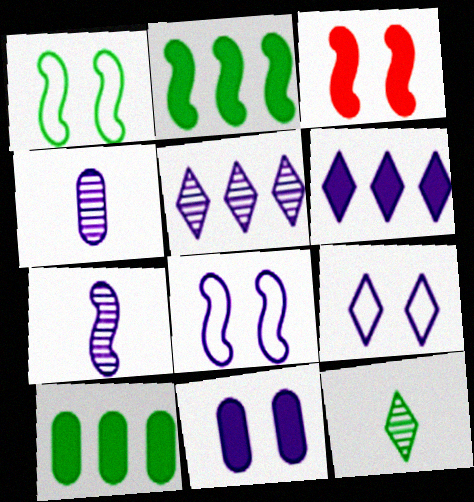[[1, 10, 12], 
[4, 6, 8]]